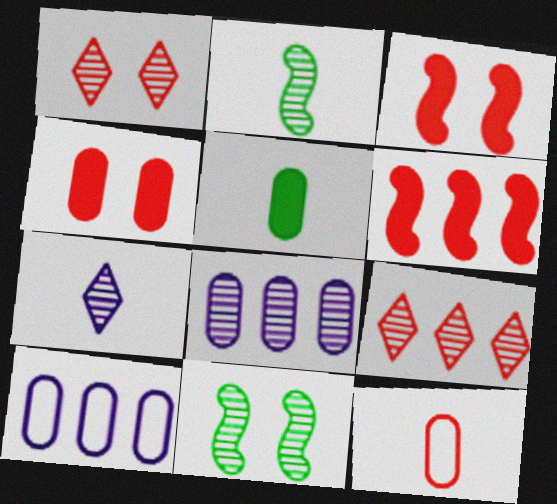[[1, 2, 8], 
[1, 6, 12], 
[3, 9, 12]]